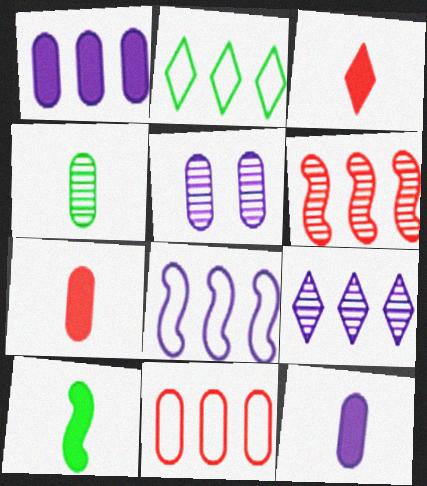[[1, 2, 6], 
[1, 8, 9], 
[2, 8, 11], 
[3, 10, 12]]